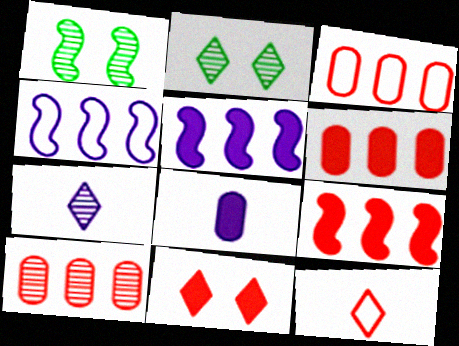[[1, 7, 10], 
[3, 6, 10]]